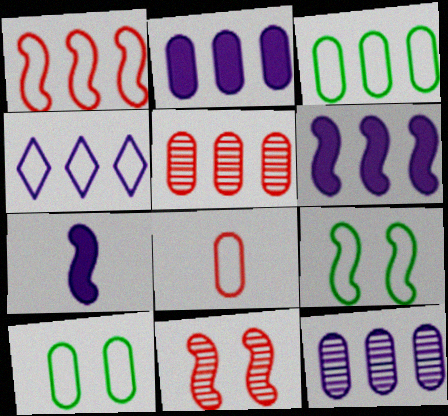[[1, 3, 4], 
[2, 3, 5], 
[4, 6, 12], 
[4, 8, 9]]